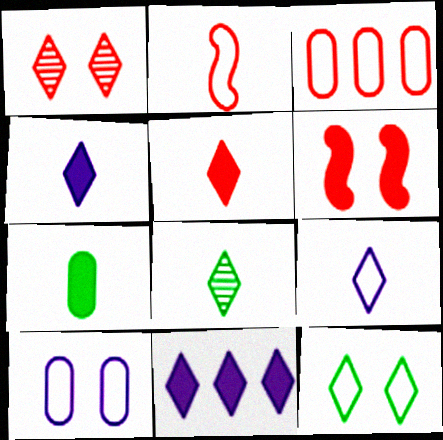[[5, 8, 9], 
[6, 7, 11]]